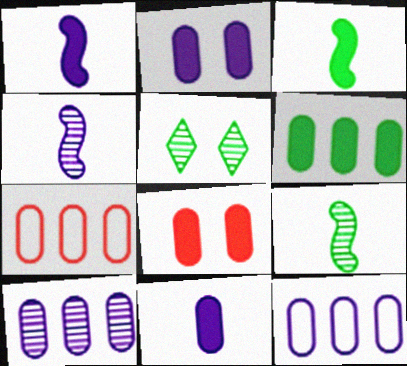[[1, 5, 7], 
[6, 7, 10], 
[6, 8, 11]]